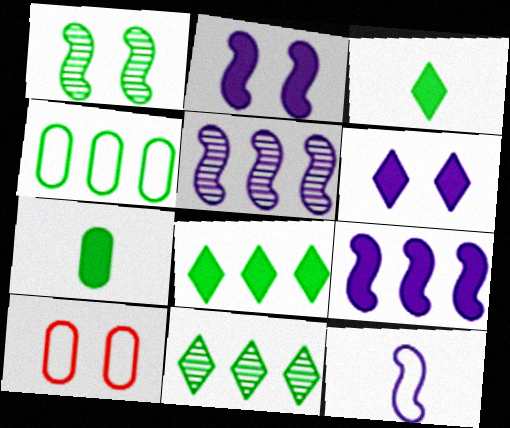[[1, 3, 4], 
[1, 6, 10], 
[2, 5, 12], 
[3, 5, 10]]